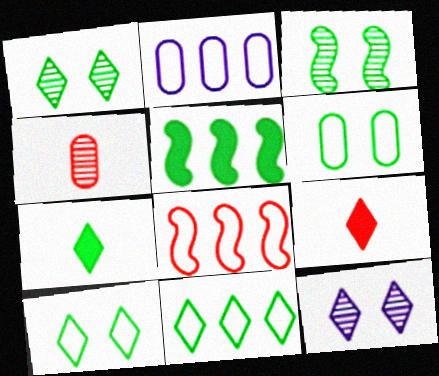[[1, 7, 11], 
[2, 3, 9], 
[2, 8, 11], 
[9, 11, 12]]